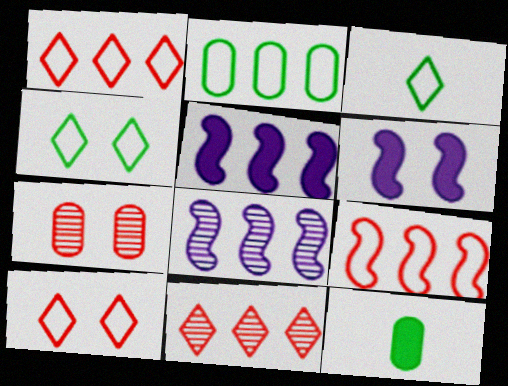[[2, 5, 11], 
[3, 5, 7], 
[4, 6, 7], 
[8, 10, 12]]